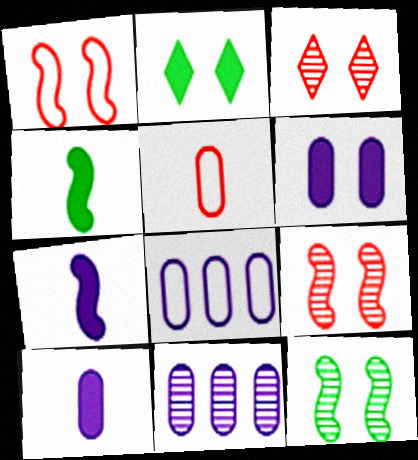[[3, 4, 8]]